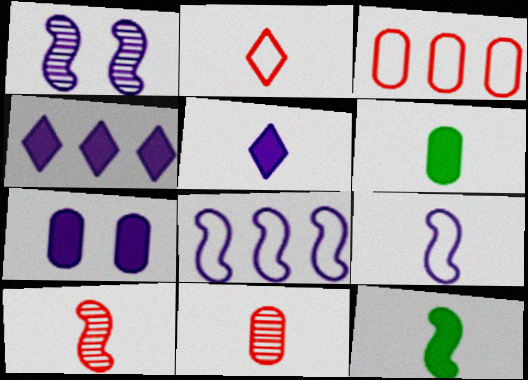[[9, 10, 12]]